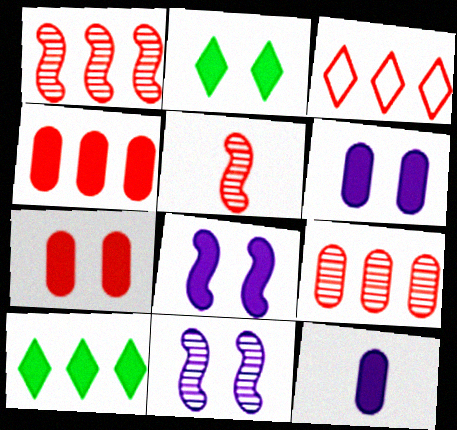[[1, 3, 4], 
[2, 7, 8], 
[3, 5, 7]]